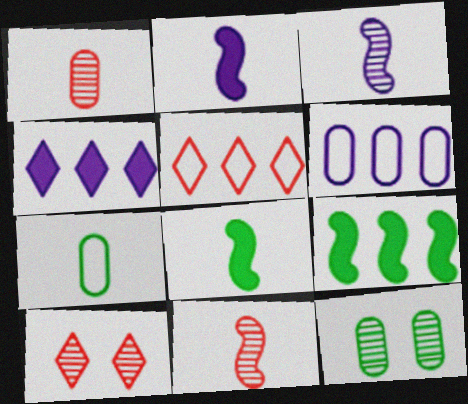[[2, 5, 12], 
[6, 8, 10]]